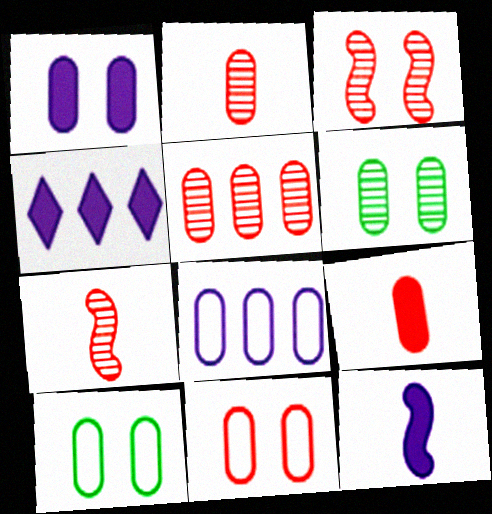[[1, 4, 12], 
[1, 6, 11], 
[4, 7, 10], 
[5, 9, 11], 
[6, 8, 9]]